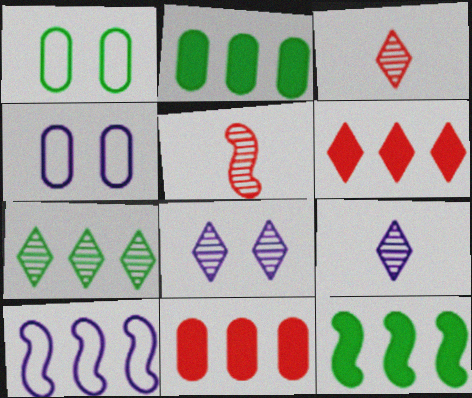[[3, 4, 12], 
[3, 7, 8], 
[7, 10, 11]]